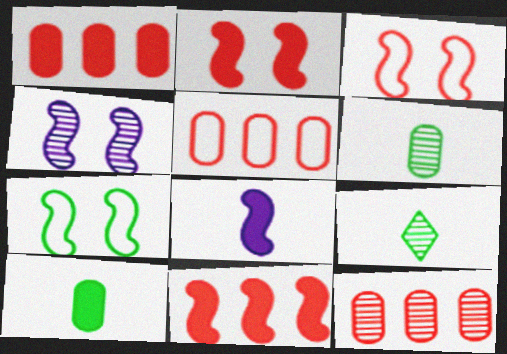[[1, 5, 12], 
[2, 4, 7], 
[4, 9, 12]]